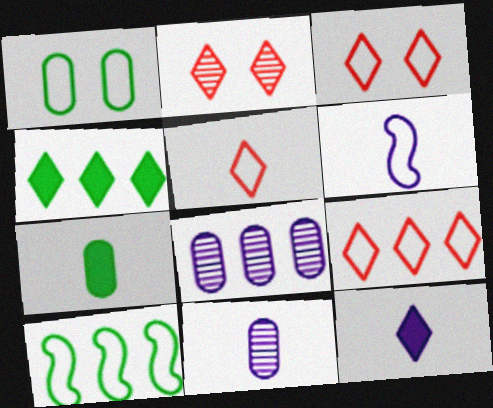[[1, 6, 9], 
[3, 5, 9], 
[6, 11, 12]]